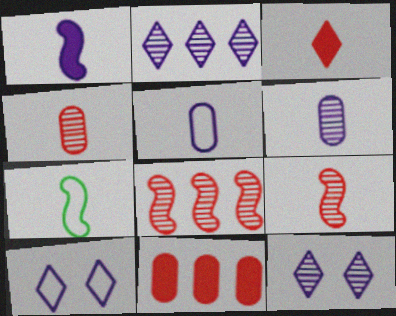[[1, 7, 9], 
[3, 6, 7], 
[7, 11, 12]]